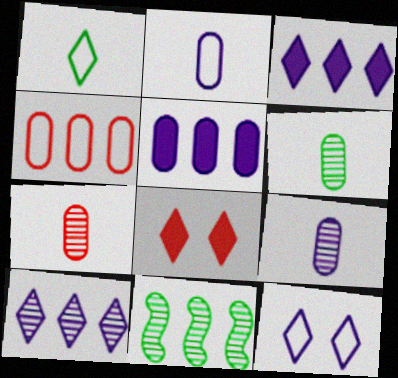[[1, 8, 10], 
[2, 8, 11], 
[3, 4, 11], 
[6, 7, 9]]